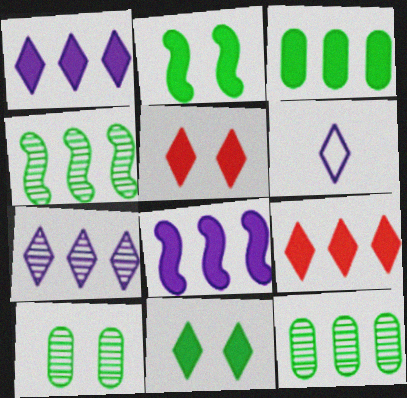[[3, 8, 9]]